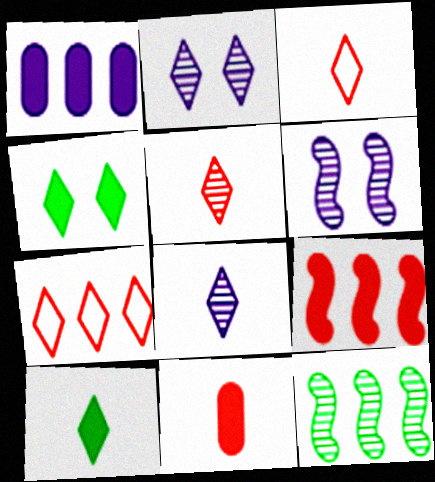[[1, 7, 12], 
[2, 7, 10], 
[3, 8, 10], 
[4, 7, 8]]